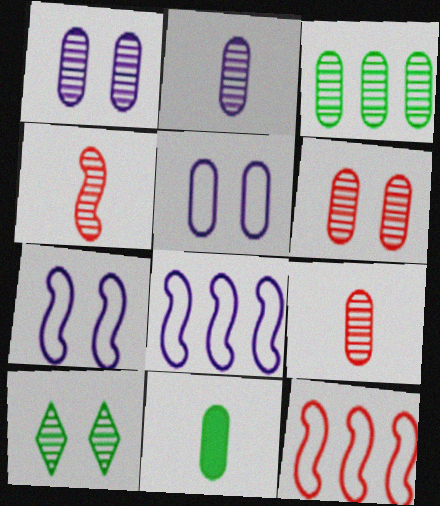[[1, 3, 9], 
[2, 3, 6]]